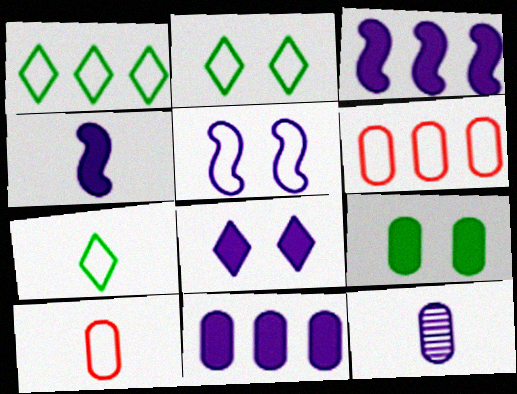[[1, 2, 7], 
[1, 5, 10], 
[4, 8, 11], 
[5, 6, 7], 
[6, 9, 12]]